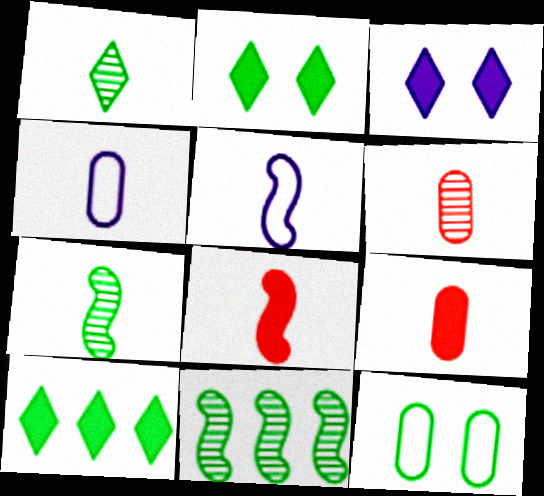[[1, 4, 8], 
[1, 5, 9], 
[5, 7, 8], 
[7, 10, 12]]